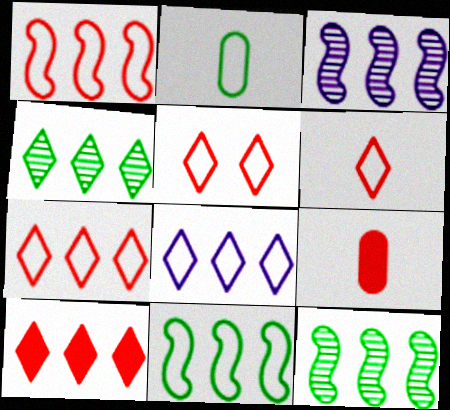[[4, 8, 10], 
[5, 6, 7]]